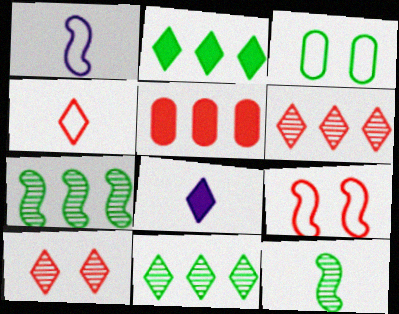[[2, 3, 12]]